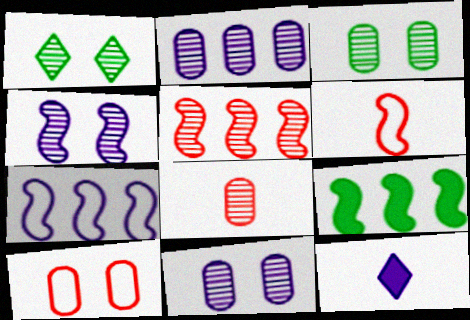[[2, 3, 8], 
[4, 6, 9], 
[5, 7, 9], 
[7, 11, 12]]